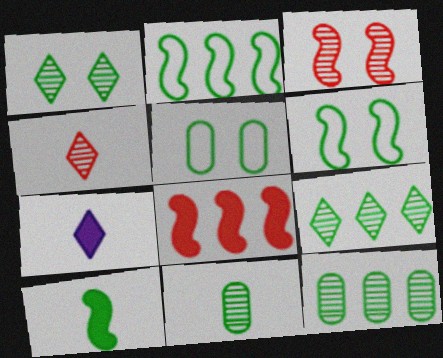[[5, 9, 10]]